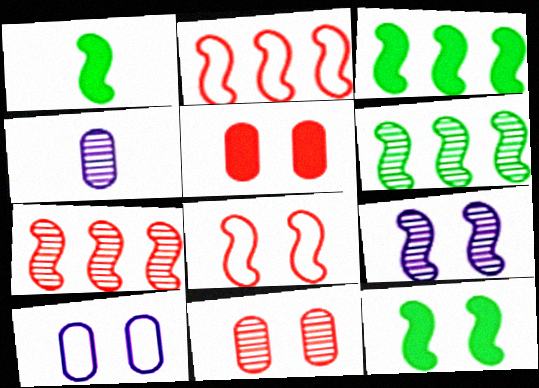[[1, 2, 9], 
[1, 3, 12], 
[8, 9, 12]]